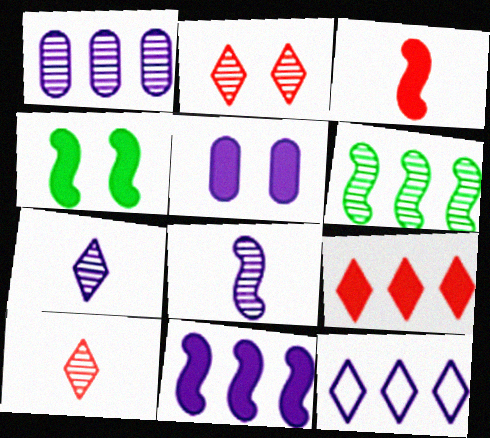[[1, 11, 12], 
[3, 4, 11], 
[5, 8, 12]]